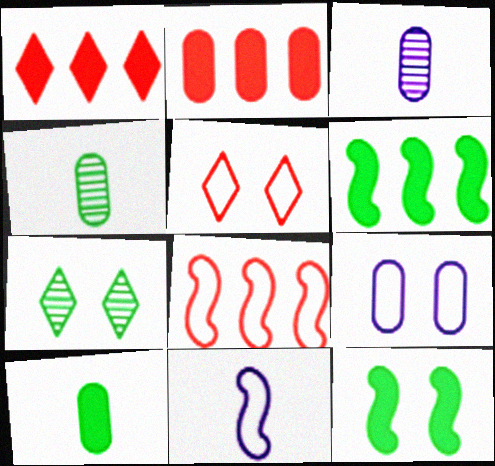[[2, 4, 9], 
[2, 7, 11], 
[3, 5, 6]]